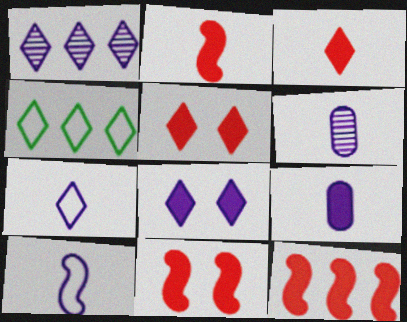[[1, 7, 8], 
[2, 11, 12], 
[4, 6, 11]]